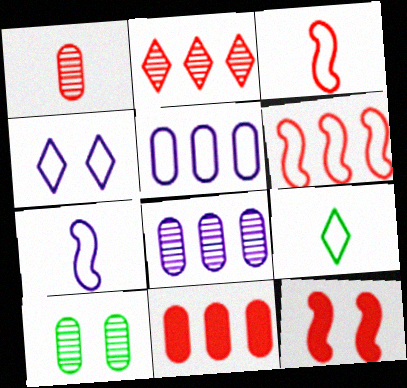[[1, 8, 10], 
[2, 6, 11], 
[4, 5, 7], 
[4, 10, 12], 
[8, 9, 12]]